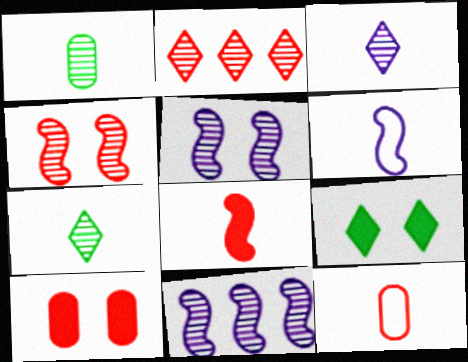[[1, 2, 5], 
[9, 11, 12]]